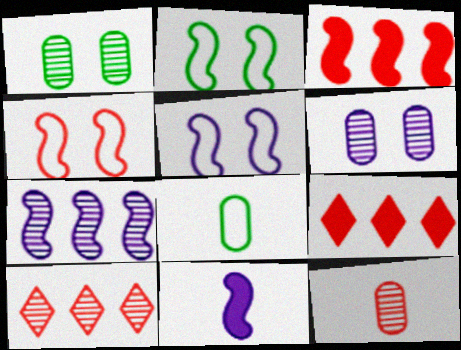[[2, 4, 5], 
[4, 9, 12], 
[5, 7, 11]]